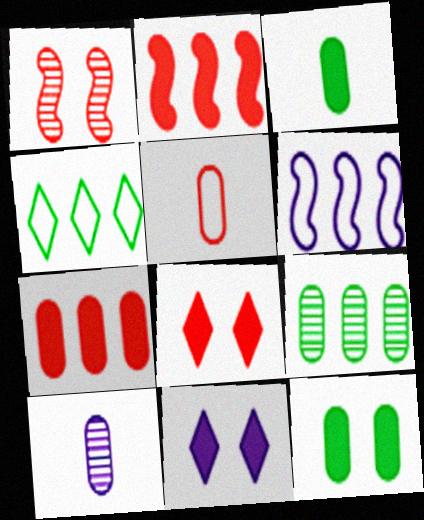[[2, 3, 11], 
[3, 5, 10], 
[6, 10, 11]]